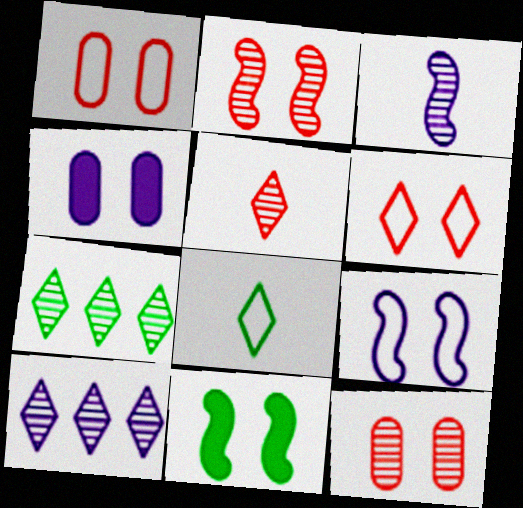[[2, 9, 11], 
[3, 7, 12]]